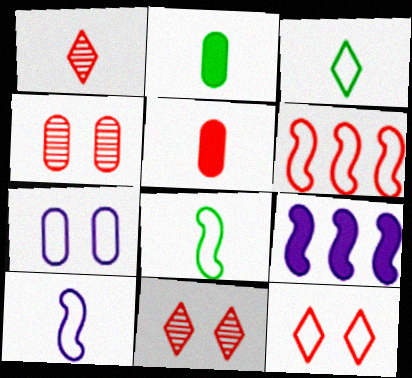[[1, 2, 10], 
[3, 4, 9], 
[3, 6, 7], 
[5, 6, 11]]